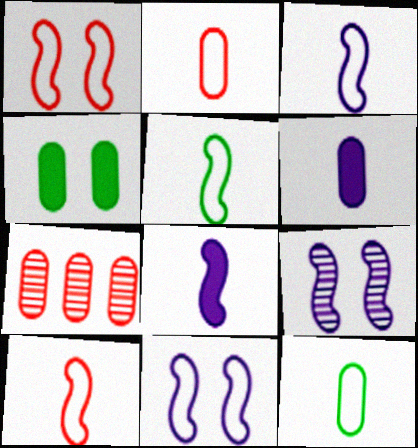[[3, 5, 10]]